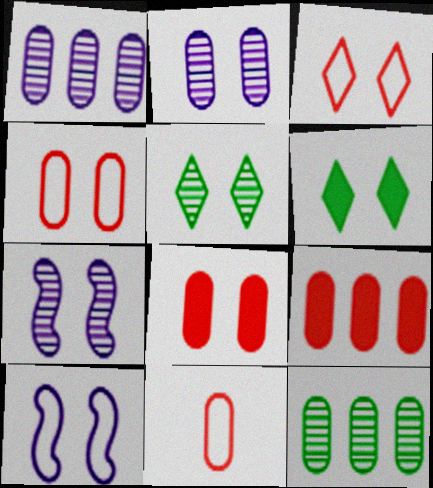[[4, 6, 7], 
[5, 8, 10]]